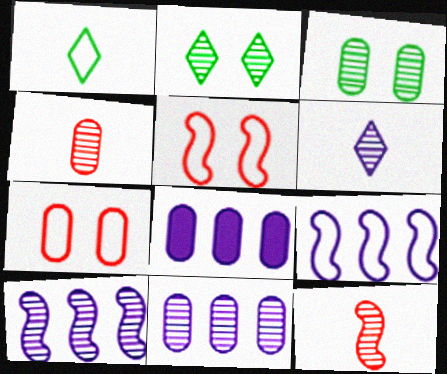[[1, 7, 9], 
[2, 4, 10], 
[2, 11, 12], 
[3, 4, 11]]